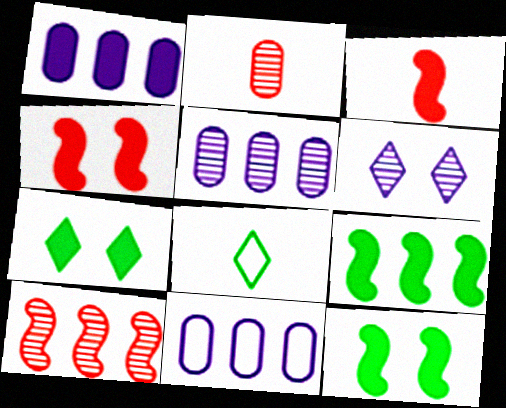[[1, 3, 7], 
[1, 5, 11], 
[4, 5, 8]]